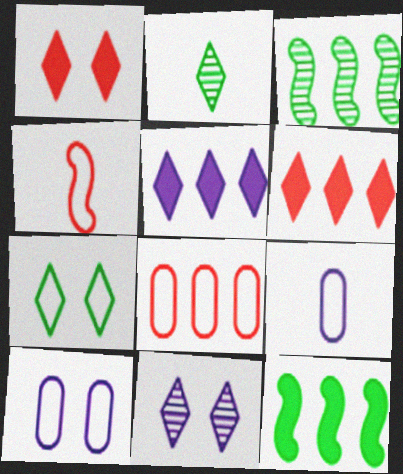[[1, 3, 9], 
[1, 7, 11], 
[3, 5, 8]]